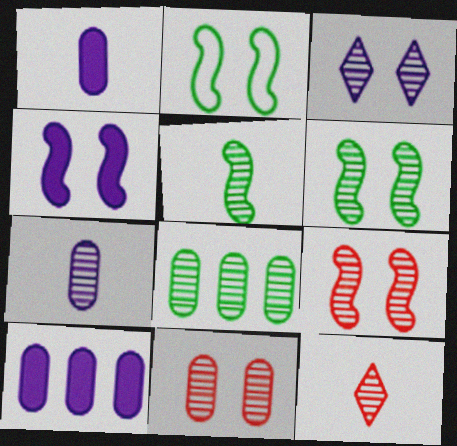[[2, 4, 9], 
[2, 10, 12], 
[3, 6, 11], 
[5, 7, 12], 
[7, 8, 11]]